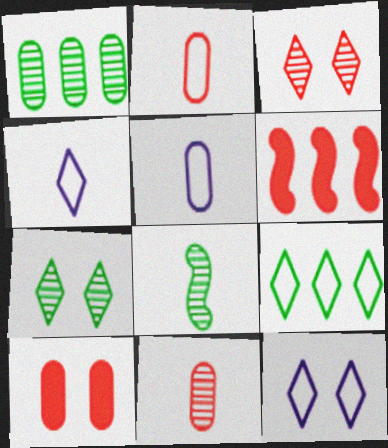[[1, 5, 10], 
[1, 7, 8], 
[2, 3, 6], 
[5, 6, 7]]